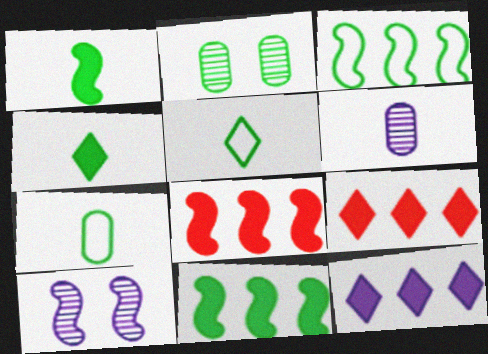[[2, 3, 4], 
[2, 5, 11], 
[7, 9, 10]]